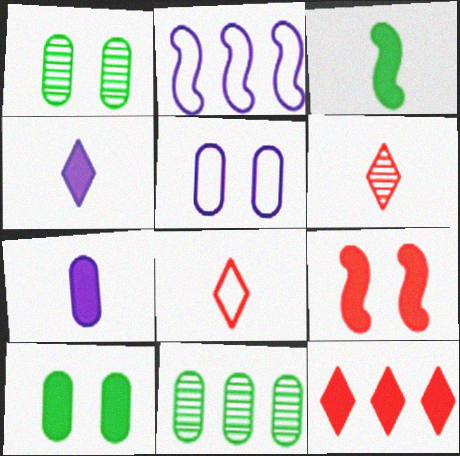[[2, 6, 10], 
[2, 11, 12]]